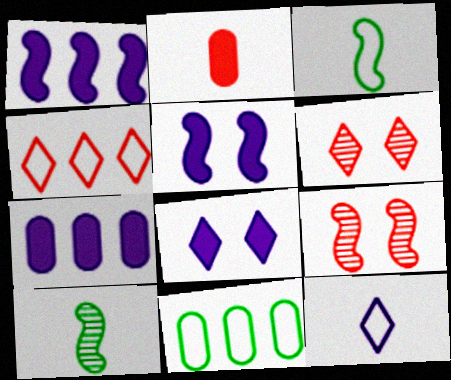[[1, 3, 9], 
[2, 4, 9], 
[2, 10, 12], 
[3, 6, 7]]